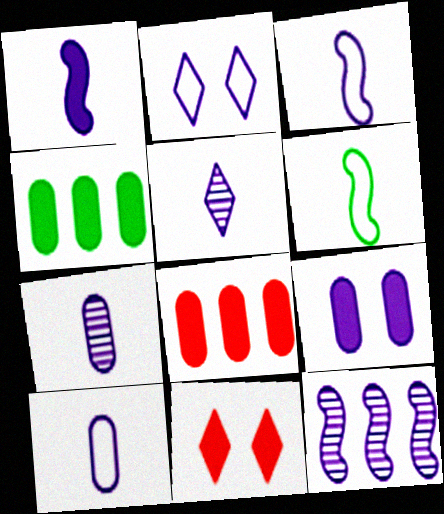[[1, 4, 11], 
[1, 5, 10]]